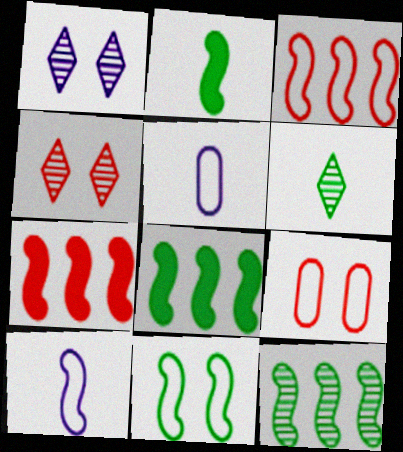[[2, 11, 12], 
[3, 10, 11], 
[4, 5, 8]]